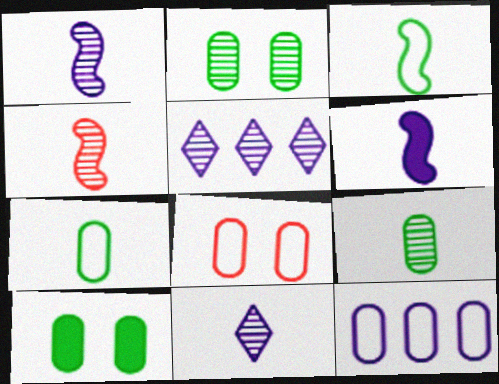[[2, 4, 5], 
[3, 4, 6], 
[4, 9, 11], 
[7, 8, 12]]